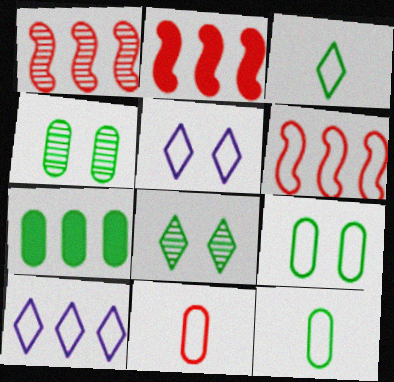[[1, 2, 6], 
[1, 7, 10], 
[4, 7, 12], 
[5, 6, 12]]